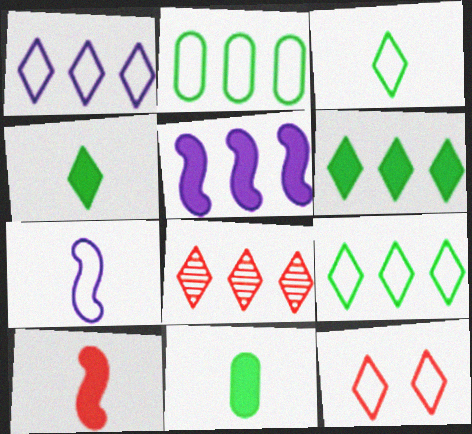[[1, 3, 12], 
[1, 6, 8], 
[2, 5, 8], 
[2, 7, 12]]